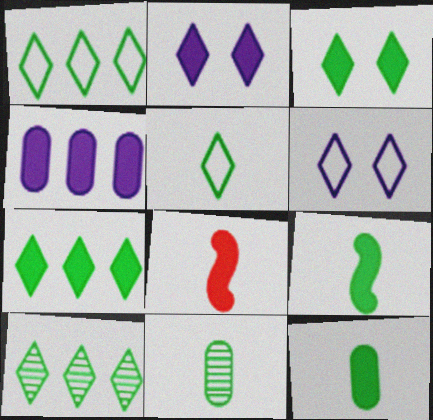[[1, 7, 10], 
[3, 4, 8], 
[3, 5, 10], 
[5, 9, 11]]